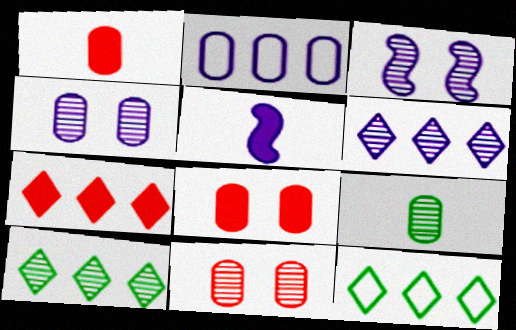[[1, 3, 12], 
[2, 8, 9], 
[5, 11, 12], 
[6, 7, 12]]